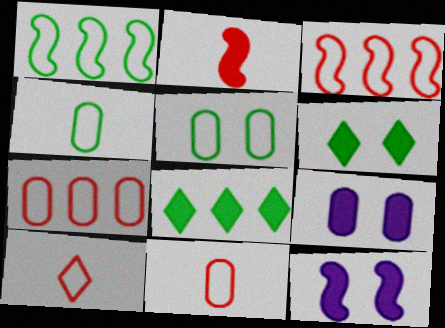[[2, 8, 9]]